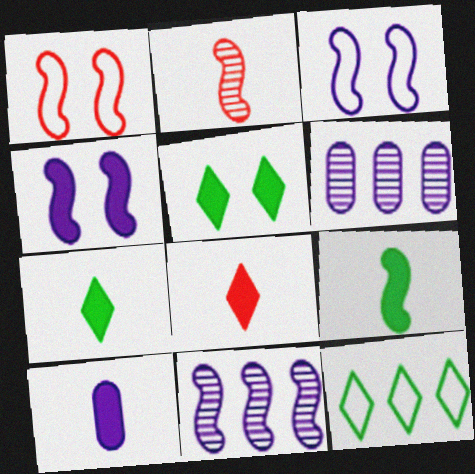[[1, 6, 7], 
[1, 9, 11], 
[8, 9, 10]]